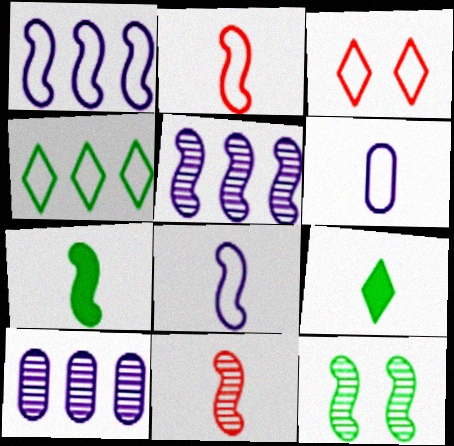[[3, 7, 10], 
[5, 11, 12], 
[6, 9, 11], 
[7, 8, 11]]